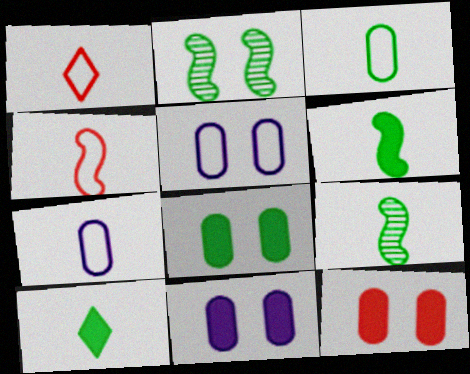[[3, 9, 10], 
[8, 11, 12]]